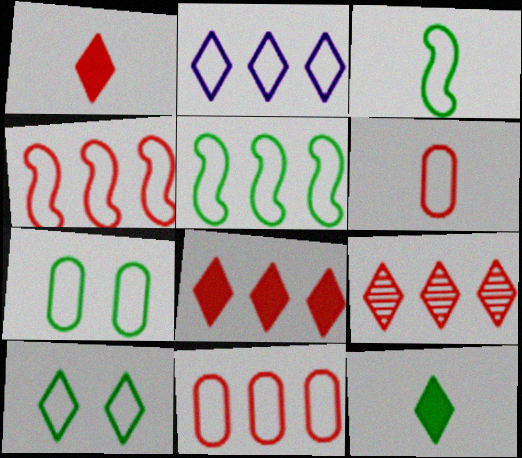[[2, 5, 11]]